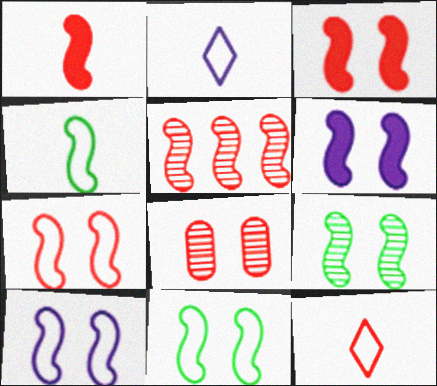[[1, 5, 7], 
[3, 9, 10], 
[4, 5, 6], 
[6, 7, 9], 
[7, 10, 11]]